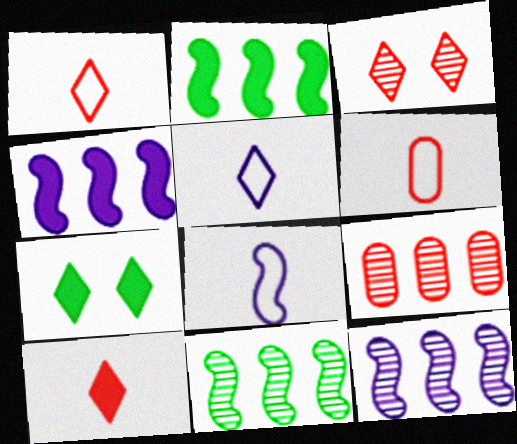[[6, 7, 12], 
[7, 8, 9]]